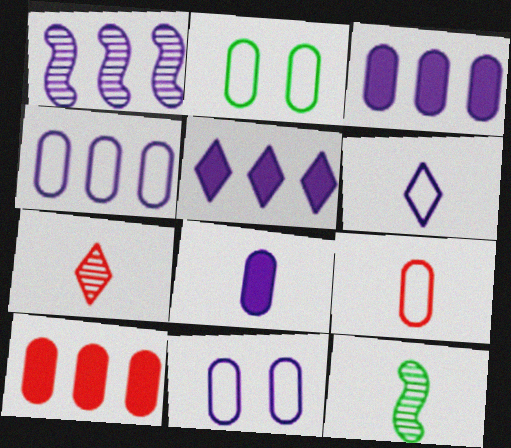[[1, 4, 5], 
[2, 4, 9]]